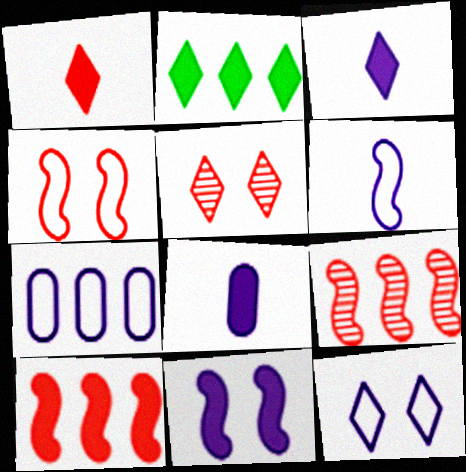[[2, 7, 9], 
[6, 7, 12]]